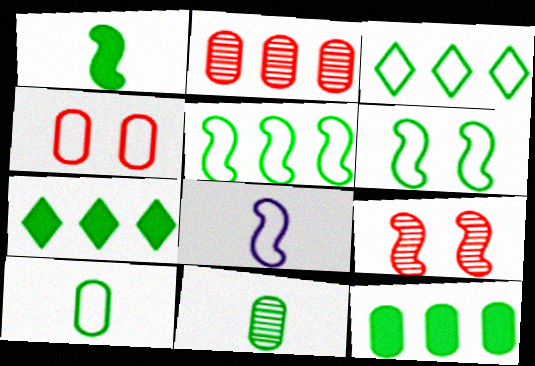[[3, 4, 8], 
[3, 6, 10], 
[6, 7, 11]]